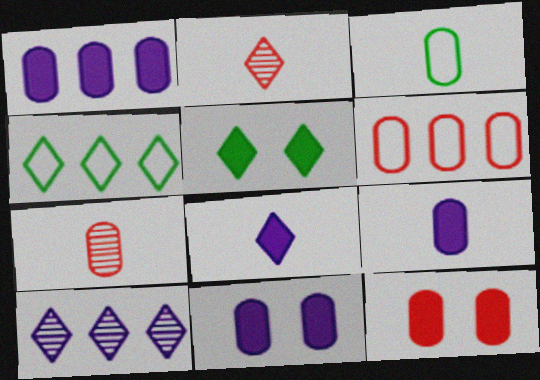[[1, 9, 11], 
[3, 7, 9], 
[6, 7, 12]]